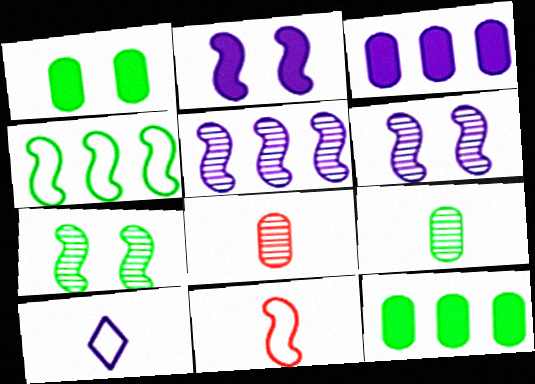[[3, 6, 10]]